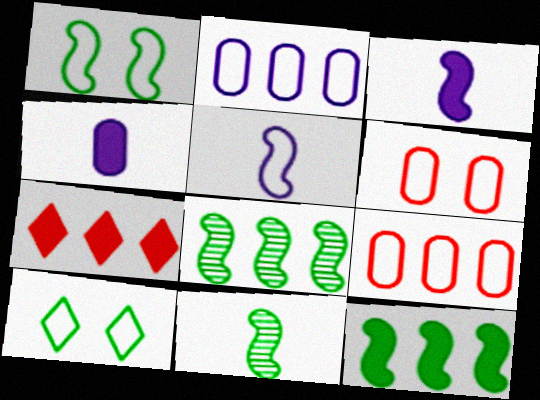[[1, 11, 12], 
[2, 7, 8], 
[5, 9, 10]]